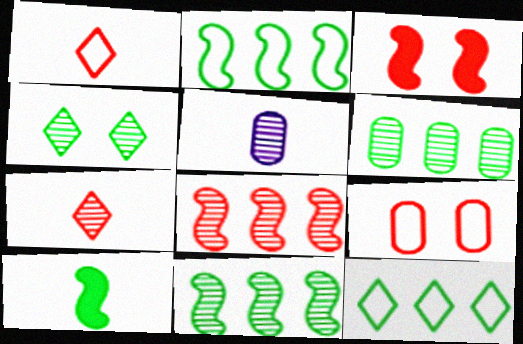[[1, 5, 10], 
[3, 5, 12], 
[4, 5, 8]]